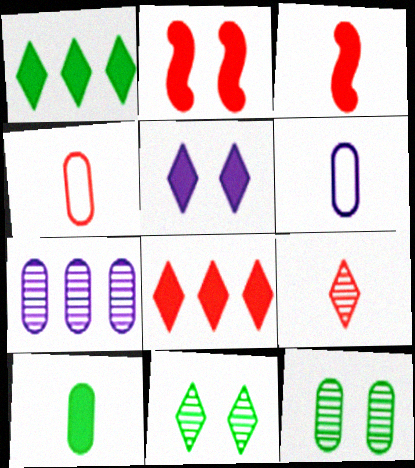[[3, 4, 9]]